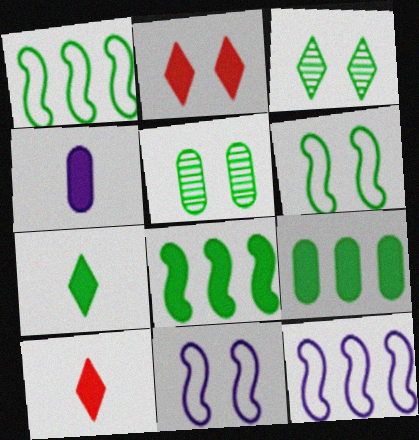[[1, 5, 7], 
[2, 4, 8], 
[2, 5, 11], 
[5, 10, 12]]